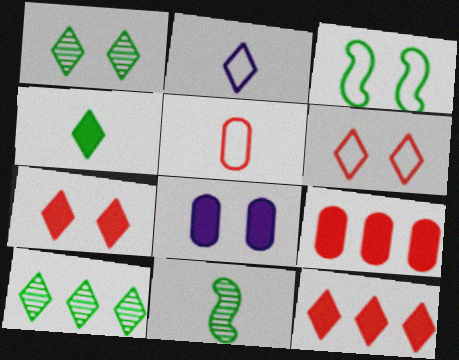[[1, 2, 12], 
[2, 7, 10]]